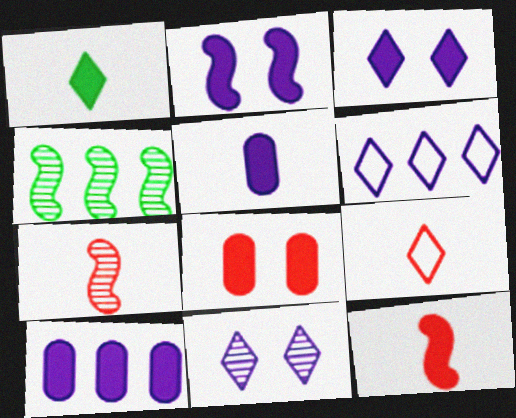[[1, 5, 12]]